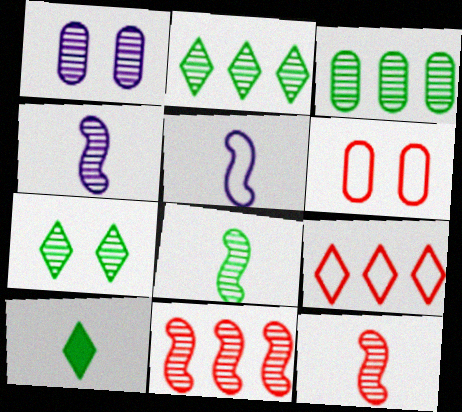[[1, 2, 12], 
[3, 7, 8], 
[4, 8, 12]]